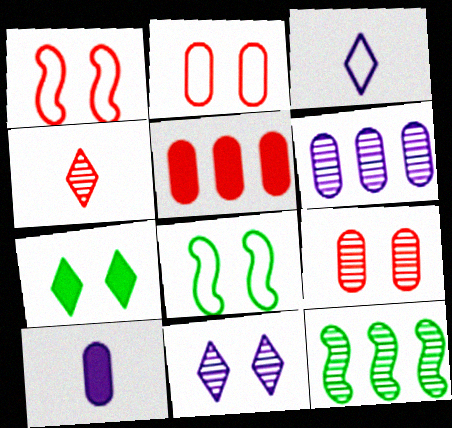[[1, 4, 5]]